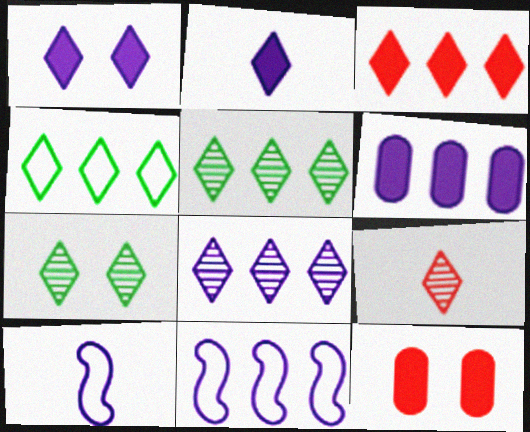[[1, 4, 9], 
[3, 4, 8], 
[5, 10, 12], 
[6, 8, 11], 
[7, 8, 9]]